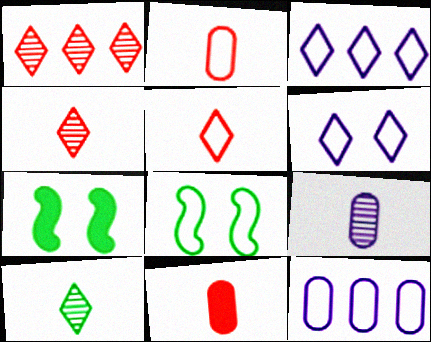[[2, 3, 8], 
[4, 7, 12], 
[5, 8, 12]]